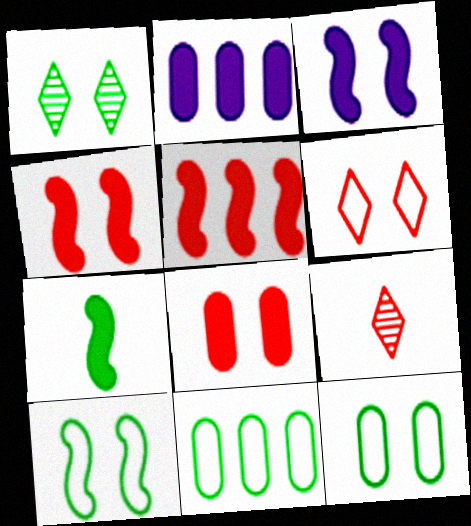[[1, 7, 11], 
[2, 9, 10], 
[3, 5, 7], 
[3, 9, 11]]